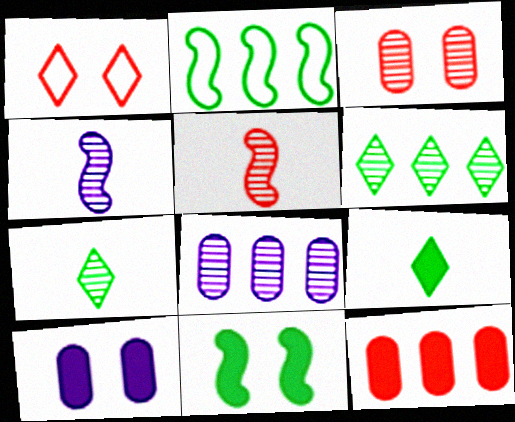[[1, 5, 12], 
[3, 4, 6]]